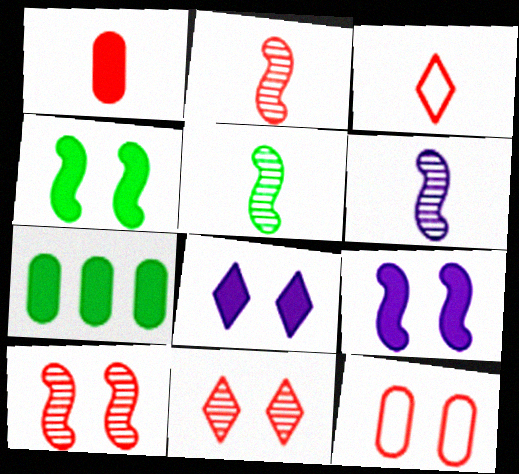[[1, 2, 3], 
[2, 5, 6]]